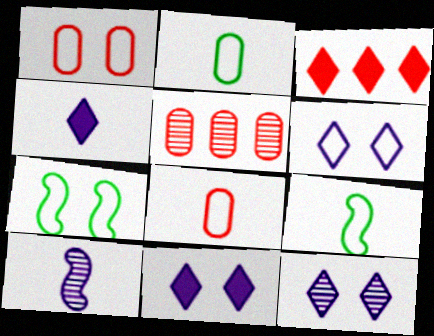[[1, 6, 7], 
[4, 5, 7], 
[5, 9, 11], 
[6, 11, 12]]